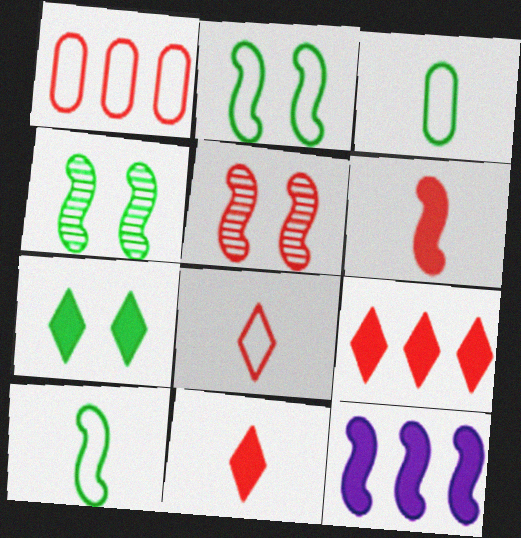[[1, 5, 11], 
[5, 10, 12]]